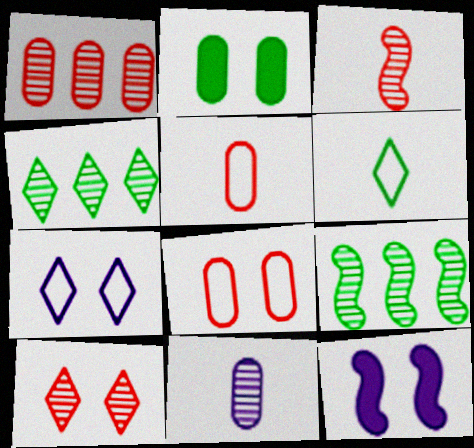[[1, 3, 10], 
[1, 6, 12], 
[2, 6, 9], 
[4, 5, 12], 
[9, 10, 11]]